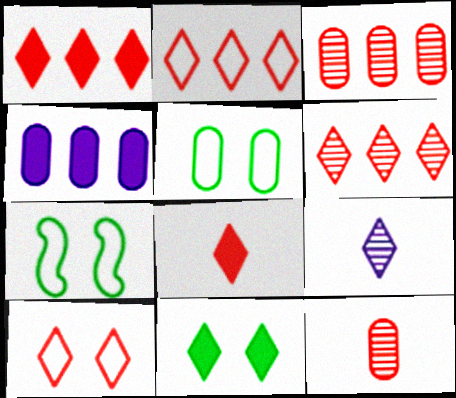[[1, 2, 6], 
[2, 9, 11], 
[4, 5, 12], 
[6, 8, 10]]